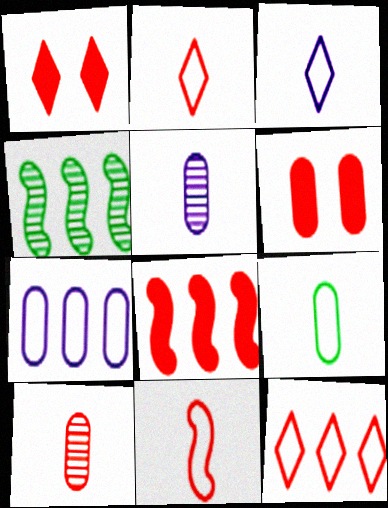[[3, 4, 6], 
[3, 9, 11]]